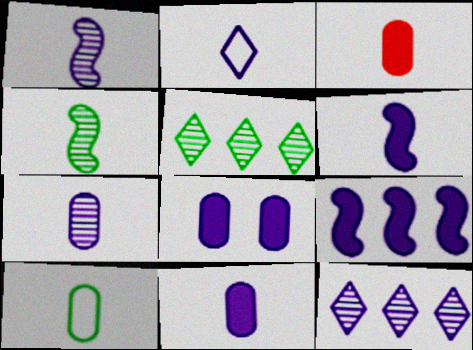[[1, 2, 11], 
[2, 3, 4], 
[2, 6, 7], 
[3, 7, 10]]